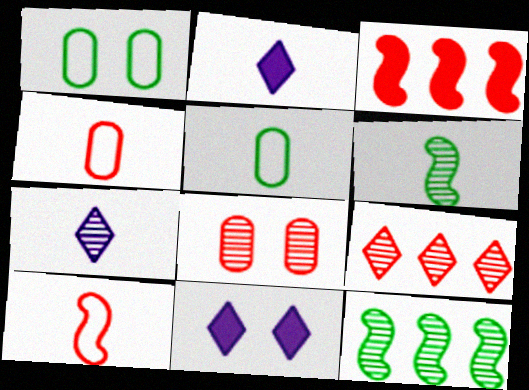[[1, 3, 7], 
[2, 4, 6], 
[4, 11, 12], 
[7, 8, 12]]